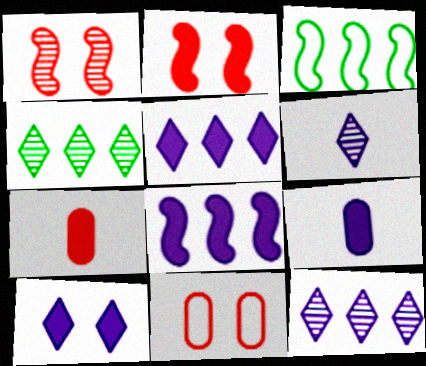[[8, 9, 10]]